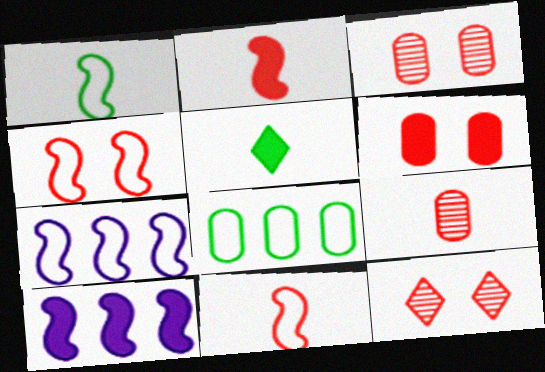[[1, 4, 7], 
[3, 5, 7], 
[4, 6, 12], 
[5, 6, 10]]